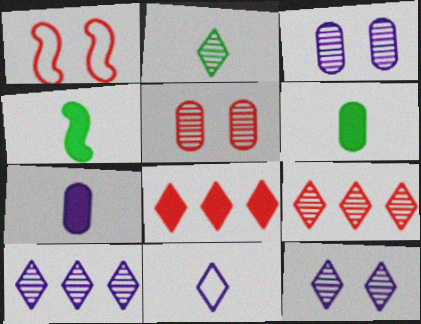[[1, 6, 10], 
[2, 9, 12]]